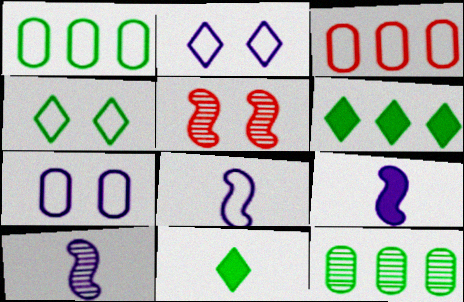[[3, 4, 8], 
[8, 9, 10]]